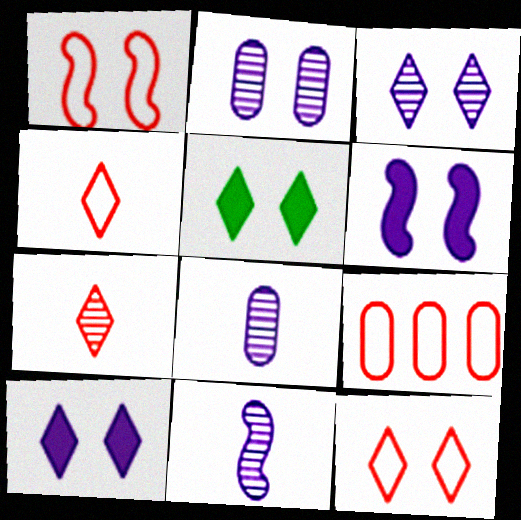[[1, 2, 5], 
[1, 4, 9], 
[3, 5, 12], 
[5, 9, 11]]